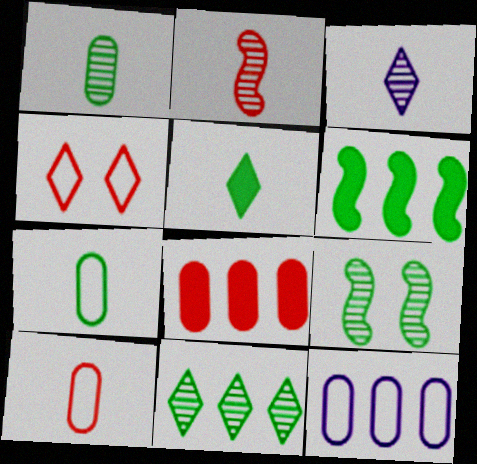[[1, 2, 3], 
[1, 9, 11], 
[2, 4, 8]]